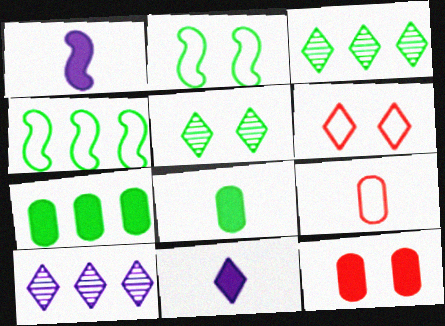[[2, 3, 8], 
[3, 4, 7], 
[3, 6, 11], 
[4, 5, 8]]